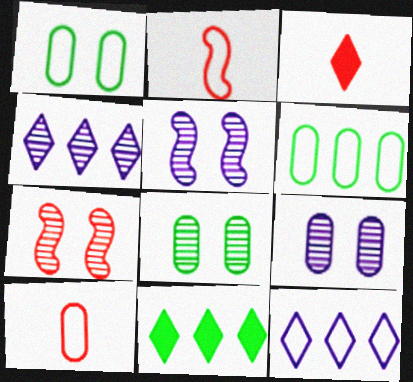[[1, 2, 12], 
[2, 9, 11], 
[3, 5, 6], 
[5, 10, 11]]